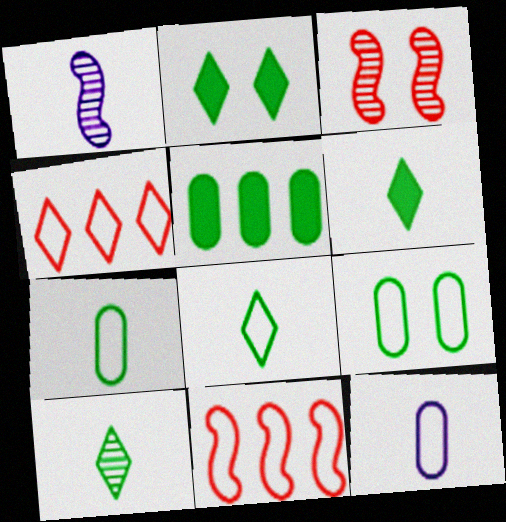[[6, 8, 10]]